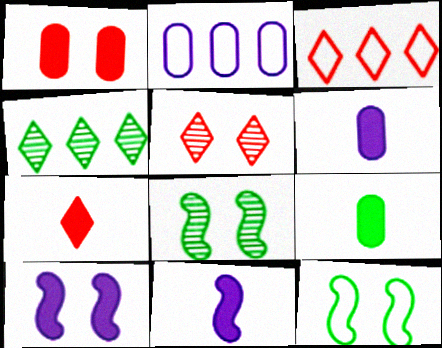[[2, 7, 8], 
[3, 5, 7], 
[3, 6, 8], 
[4, 9, 12], 
[7, 9, 11]]